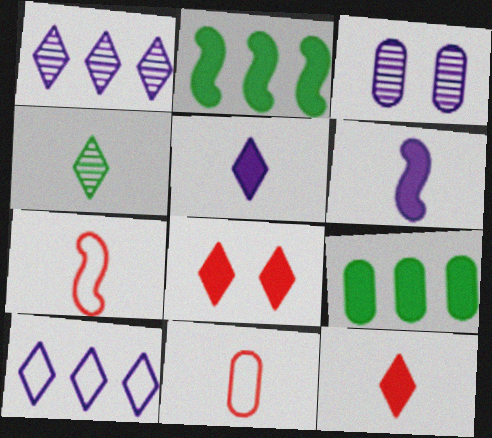[[3, 6, 10], 
[3, 9, 11], 
[4, 6, 11], 
[4, 8, 10], 
[6, 8, 9]]